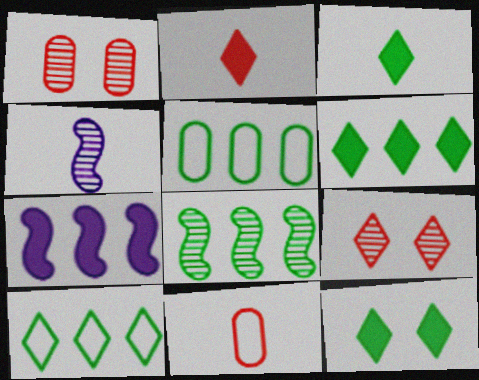[[3, 4, 11], 
[3, 6, 12], 
[5, 6, 8]]